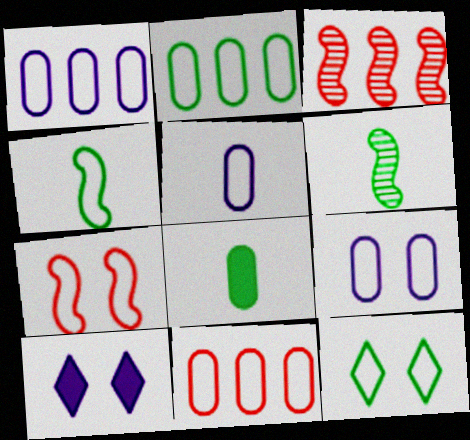[[1, 2, 11], 
[1, 5, 9], 
[2, 4, 12], 
[6, 10, 11], 
[7, 9, 12]]